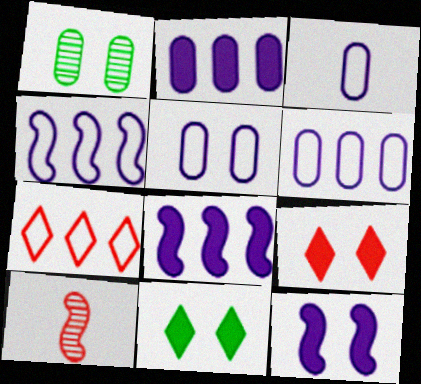[[3, 5, 6], 
[6, 10, 11]]